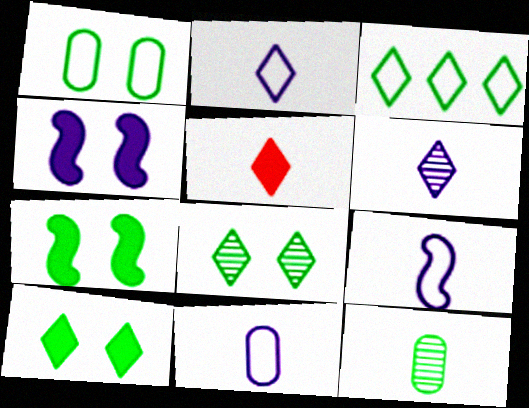[[1, 7, 8], 
[2, 9, 11], 
[3, 7, 12], 
[5, 9, 12]]